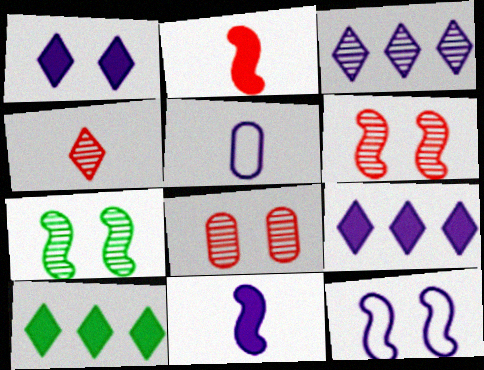[[5, 6, 10]]